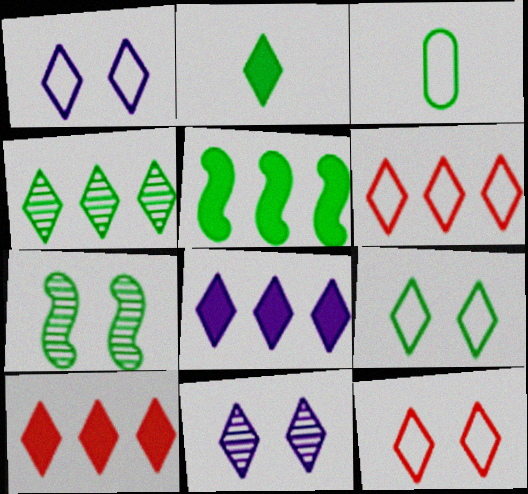[[1, 9, 12], 
[2, 4, 9], 
[2, 6, 11], 
[4, 6, 8]]